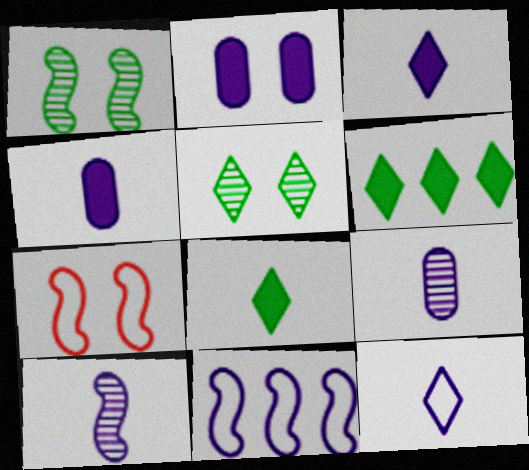[[2, 5, 7], 
[4, 10, 12], 
[6, 7, 9]]